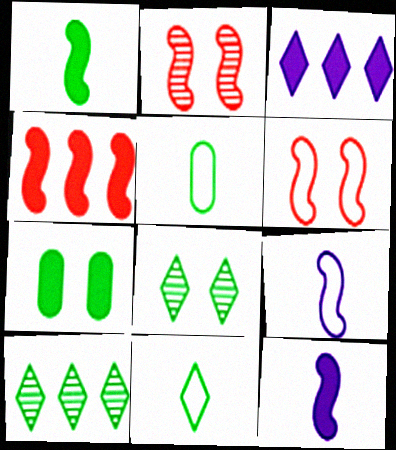[[2, 3, 5]]